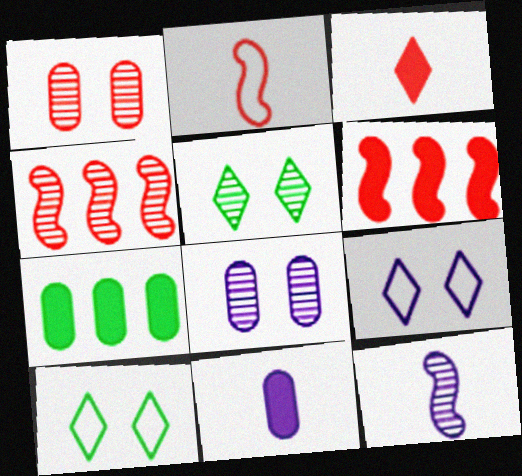[[4, 10, 11]]